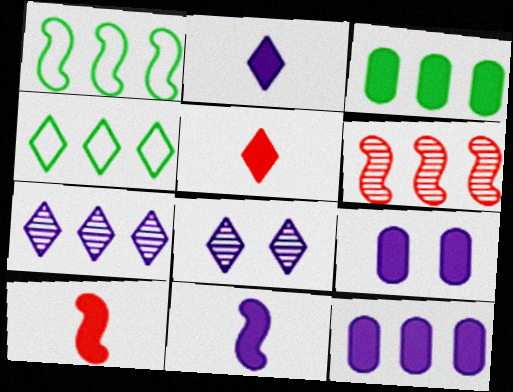[[4, 5, 8], 
[4, 6, 12]]